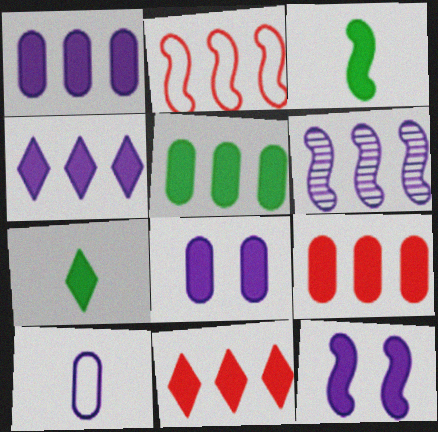[[1, 5, 9], 
[3, 8, 11], 
[7, 9, 12]]